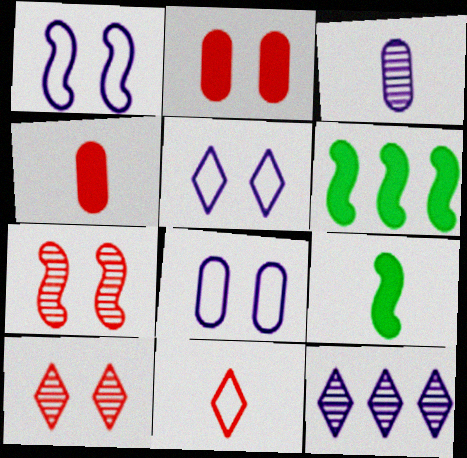[[1, 5, 8], 
[3, 9, 11]]